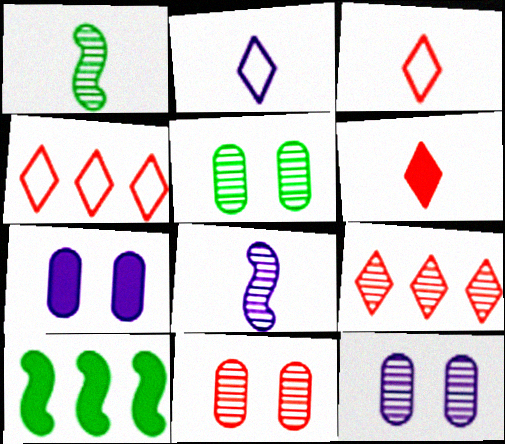[[1, 4, 7], 
[1, 9, 12], 
[2, 10, 11], 
[3, 10, 12], 
[5, 8, 9], 
[5, 11, 12], 
[6, 7, 10]]